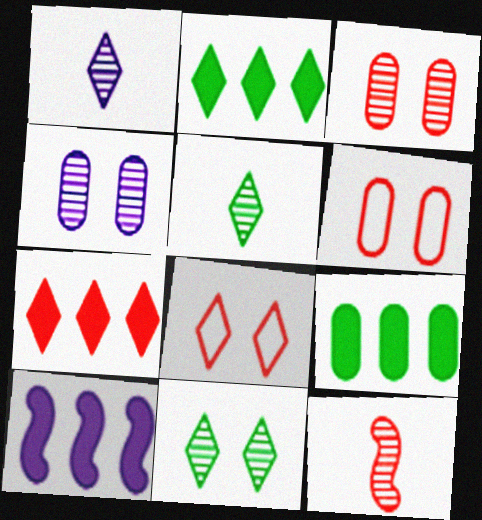[[1, 2, 8], 
[5, 6, 10], 
[6, 7, 12], 
[7, 9, 10]]